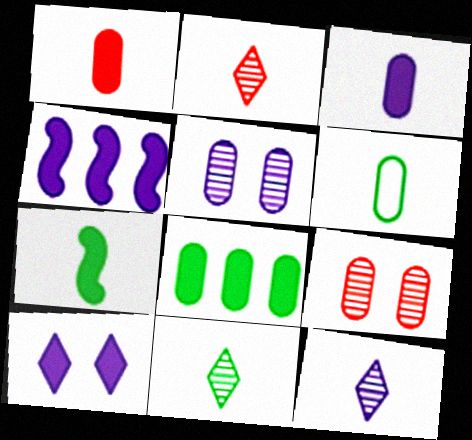[[2, 11, 12], 
[3, 4, 10], 
[6, 7, 11]]